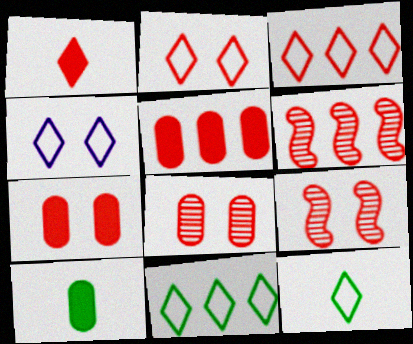[[2, 7, 9], 
[3, 4, 12], 
[3, 5, 6], 
[4, 6, 10]]